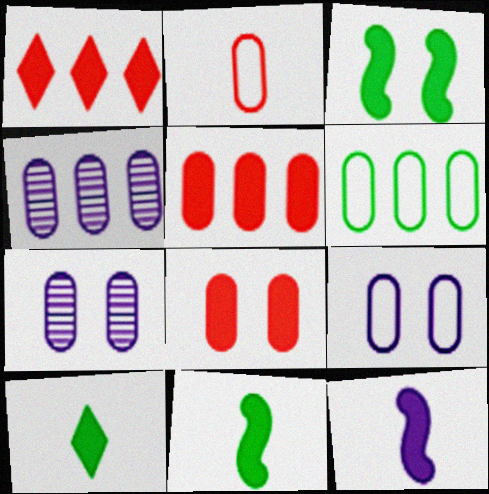[[2, 6, 9], 
[4, 5, 6]]